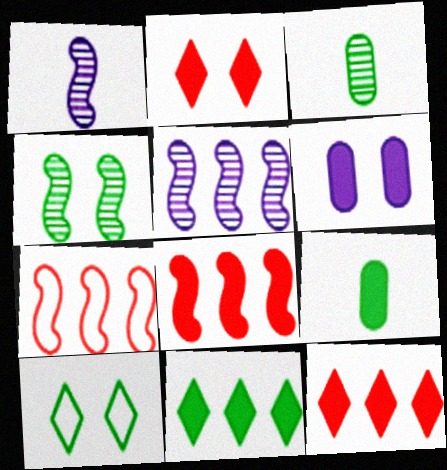[]